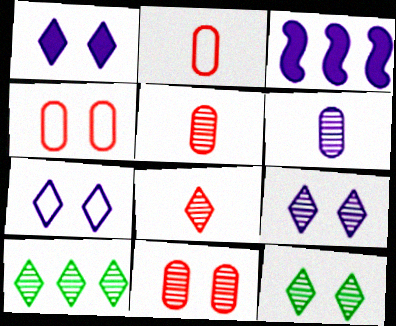[[1, 7, 9], 
[2, 3, 12], 
[3, 6, 7], 
[8, 9, 10]]